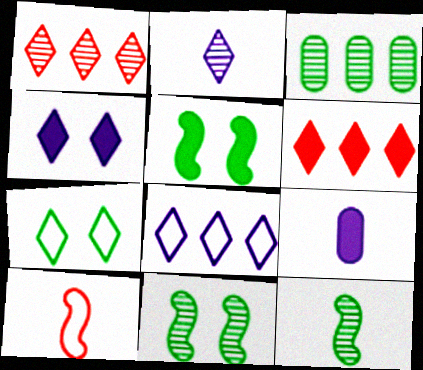[[2, 4, 8], 
[2, 6, 7], 
[3, 4, 10], 
[5, 6, 9]]